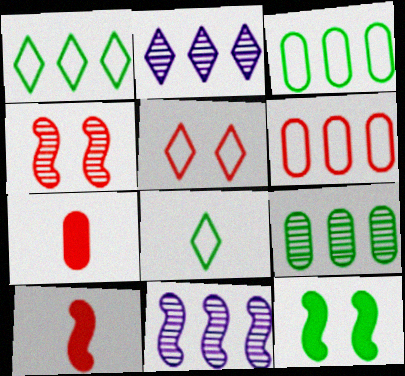[[8, 9, 12]]